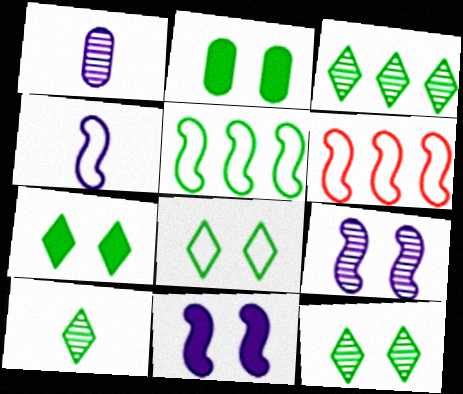[[1, 6, 7], 
[2, 5, 10], 
[3, 10, 12], 
[7, 8, 12]]